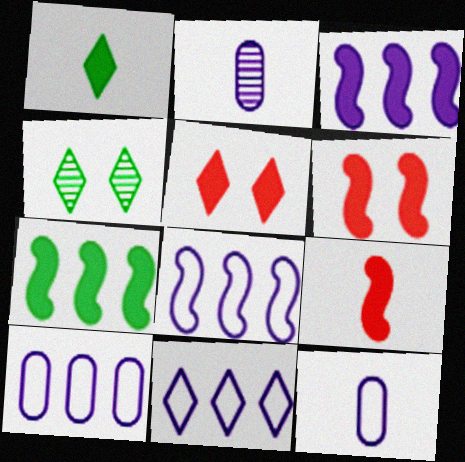[[4, 9, 10], 
[8, 10, 11]]